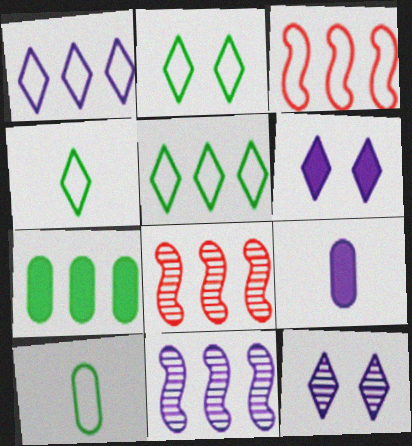[[1, 7, 8], 
[2, 4, 5], 
[2, 8, 9], 
[6, 8, 10]]